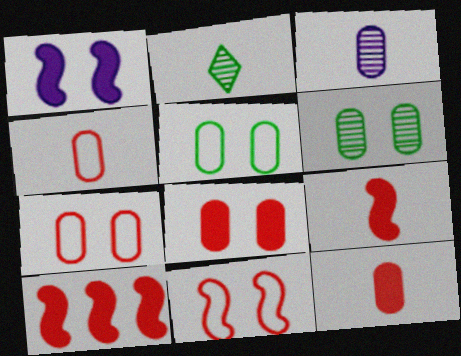[]